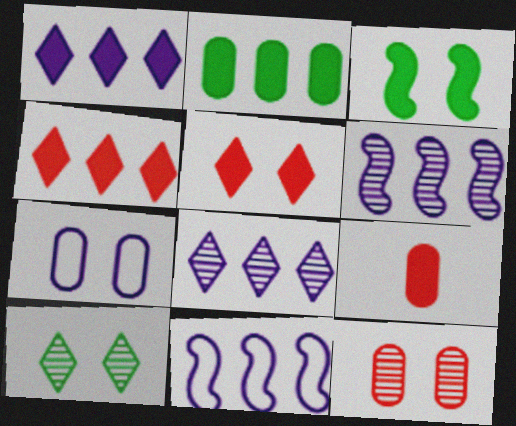[[1, 3, 9], 
[9, 10, 11]]